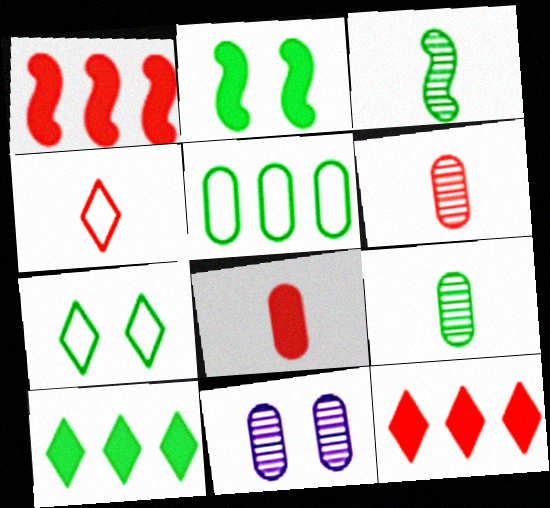[[5, 8, 11]]